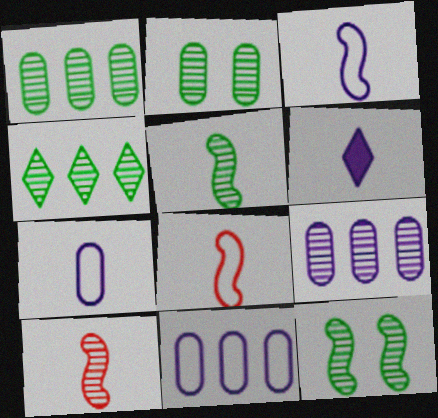[[2, 4, 5]]